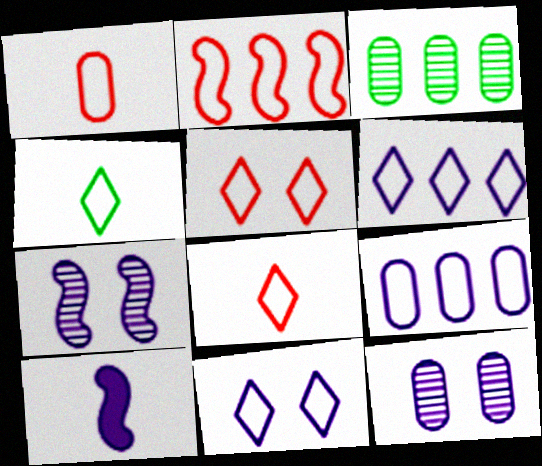[[1, 2, 5], 
[3, 5, 10], 
[4, 5, 6], 
[6, 10, 12]]